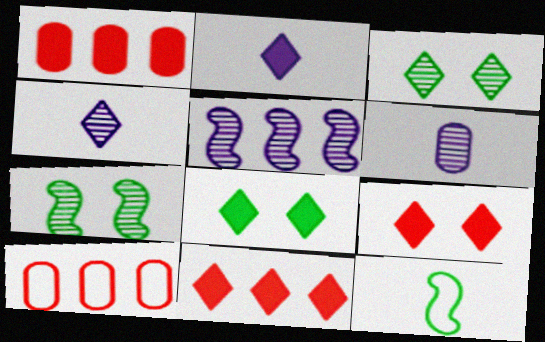[[2, 7, 10], 
[2, 8, 11]]